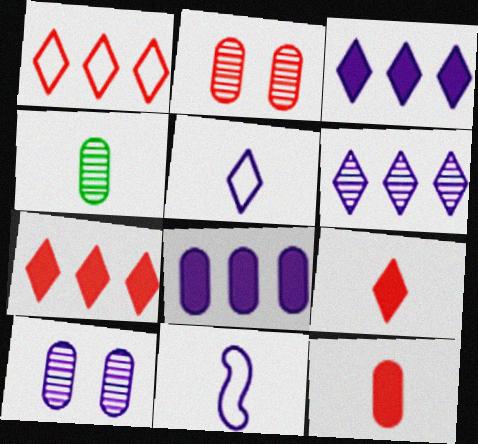[[3, 10, 11], 
[4, 9, 11]]